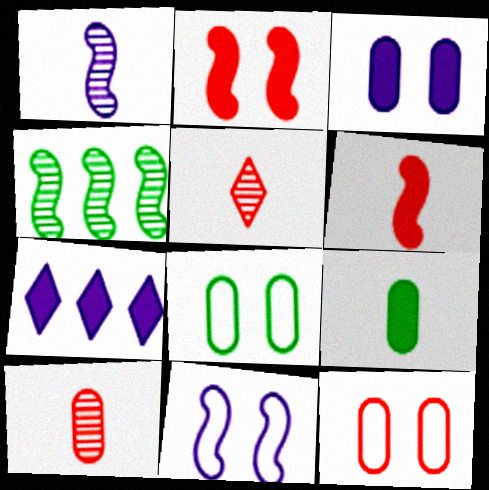[[2, 7, 9], 
[4, 6, 11]]